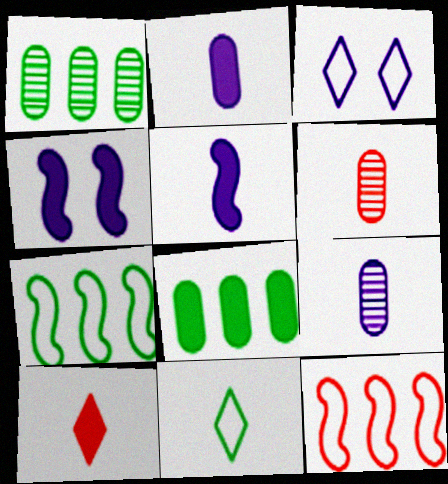[[4, 8, 10], 
[5, 6, 11]]